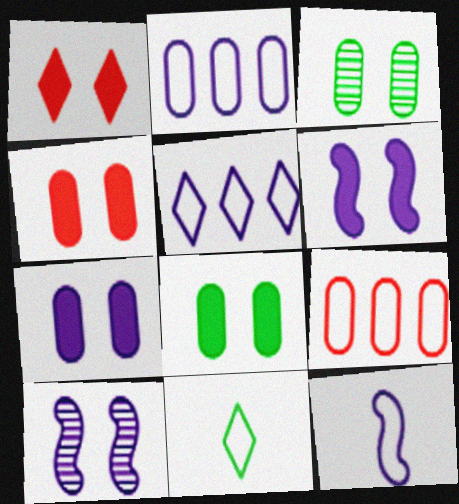[[1, 6, 8], 
[4, 7, 8]]